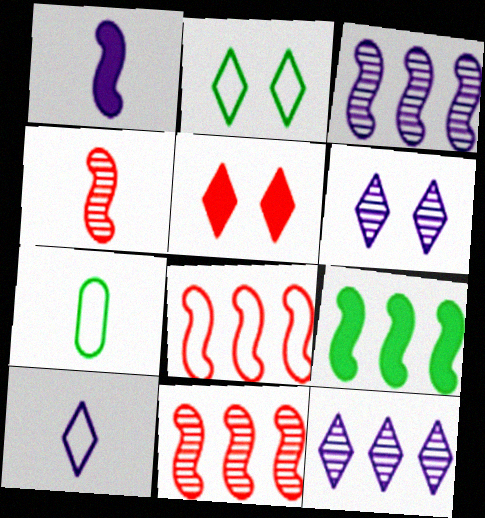[[2, 5, 6], 
[3, 5, 7], 
[3, 8, 9]]